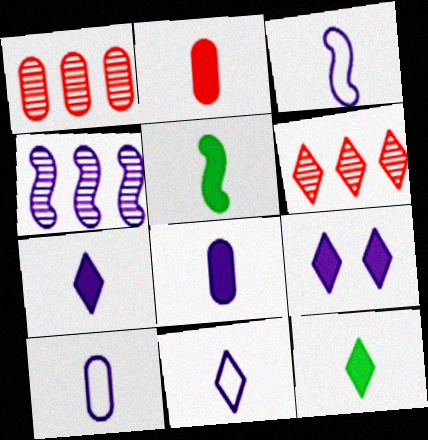[[2, 5, 7], 
[3, 10, 11], 
[4, 9, 10]]